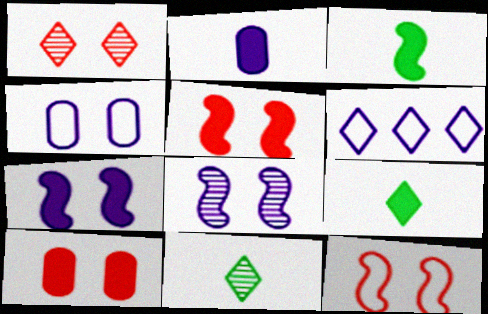[[1, 6, 9], 
[1, 10, 12], 
[2, 6, 8]]